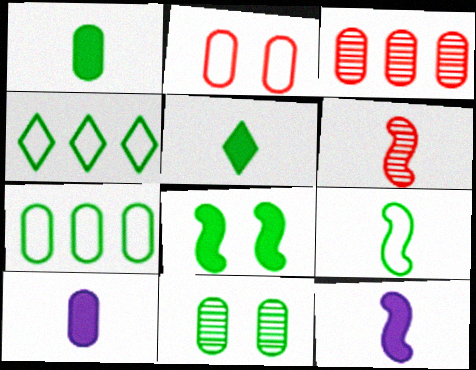[[1, 7, 11], 
[6, 9, 12]]